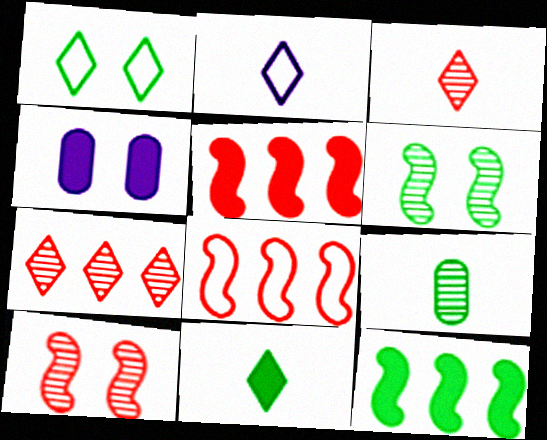[[1, 4, 10], 
[1, 9, 12], 
[2, 3, 11], 
[4, 5, 11]]